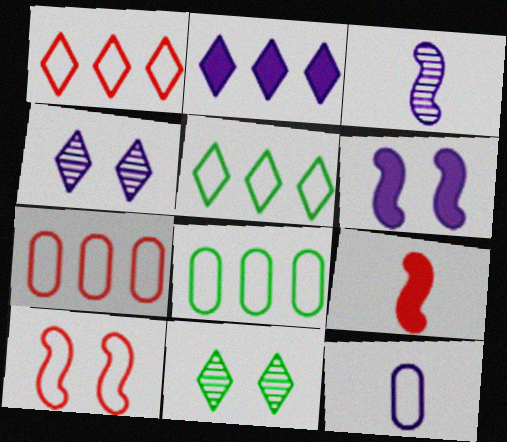[[4, 8, 9], 
[5, 10, 12]]